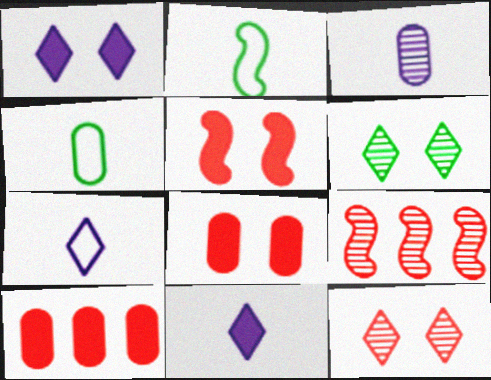[[1, 4, 9], 
[3, 6, 9]]